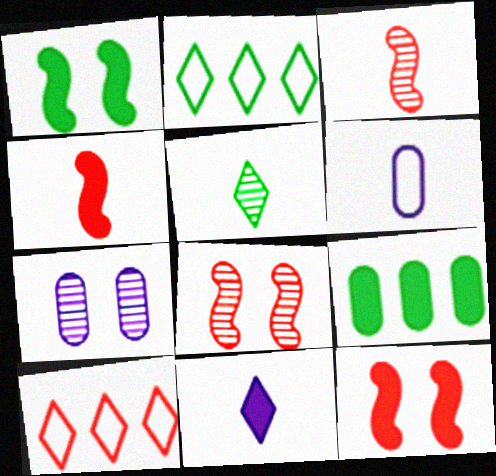[[2, 4, 7], 
[4, 5, 6], 
[9, 11, 12]]